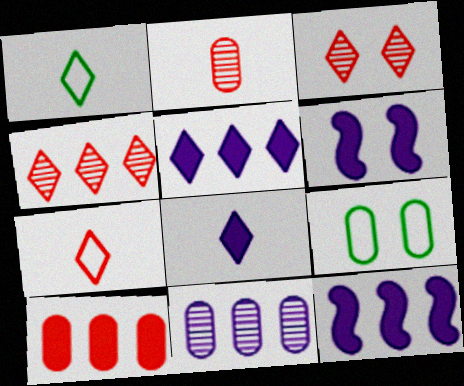[[1, 3, 5], 
[3, 6, 9]]